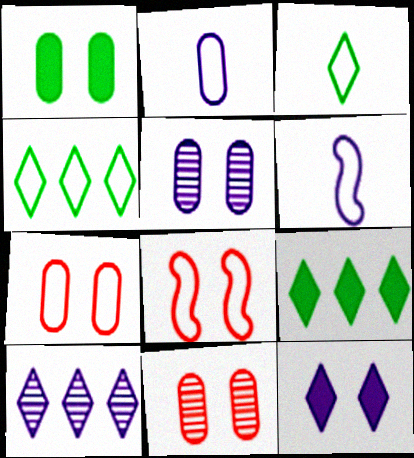[[1, 5, 7], 
[2, 4, 8], 
[4, 6, 7], 
[6, 9, 11]]